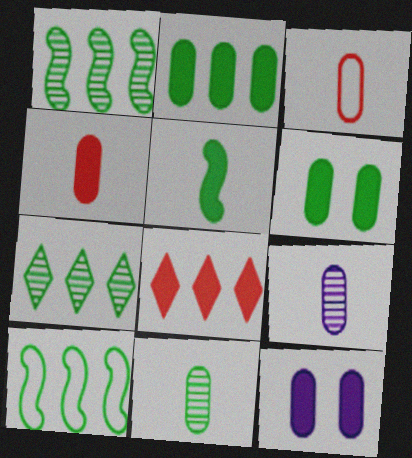[[2, 4, 12], 
[2, 7, 10], 
[5, 8, 12]]